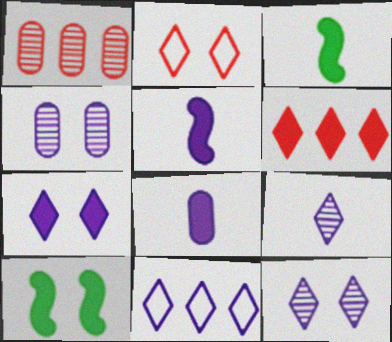[[2, 4, 10], 
[4, 5, 11], 
[6, 8, 10], 
[7, 9, 11]]